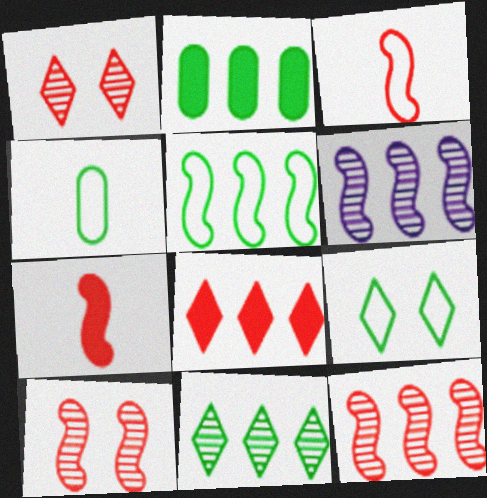[[2, 5, 11], 
[4, 5, 9]]